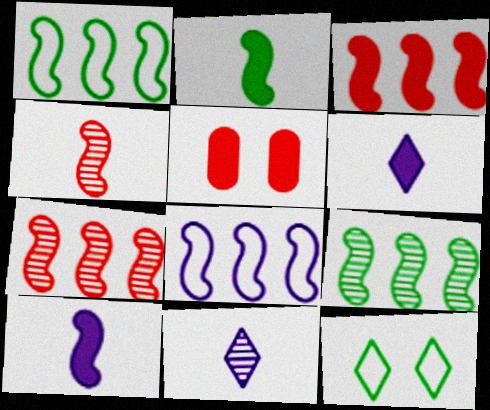[[1, 5, 11], 
[3, 8, 9]]